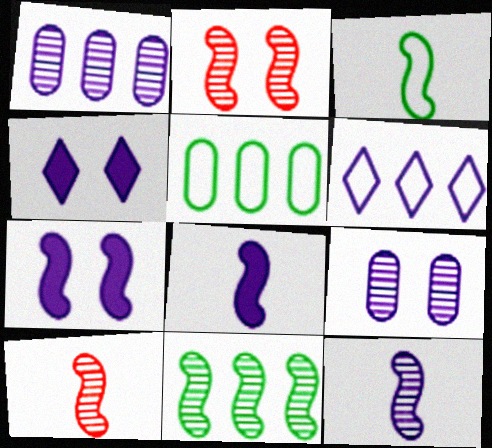[[2, 11, 12], 
[3, 8, 10], 
[4, 5, 10], 
[6, 8, 9]]